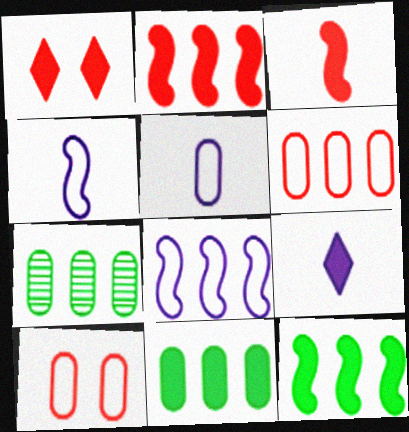[[1, 4, 7]]